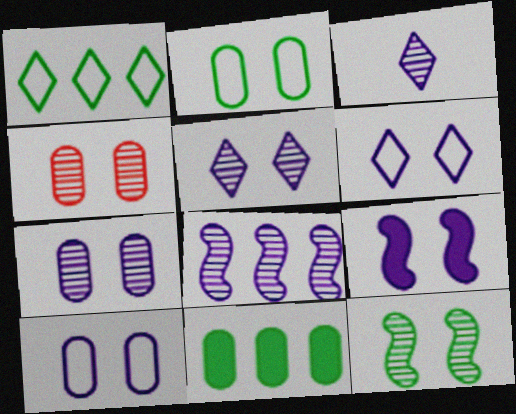[[3, 7, 8], 
[4, 5, 12], 
[5, 9, 10], 
[6, 7, 9]]